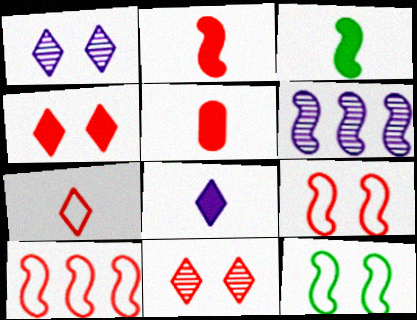[[2, 6, 12], 
[3, 5, 8], 
[3, 6, 9], 
[5, 10, 11]]